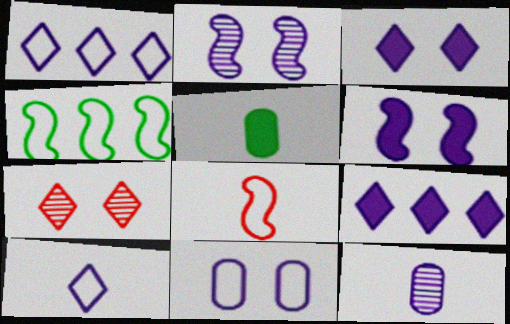[[1, 6, 12], 
[2, 3, 11]]